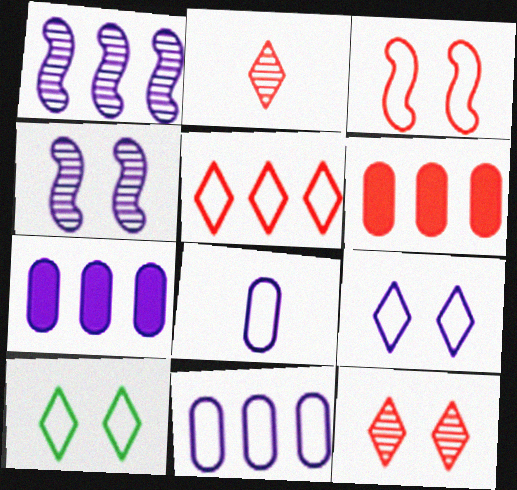[[2, 3, 6]]